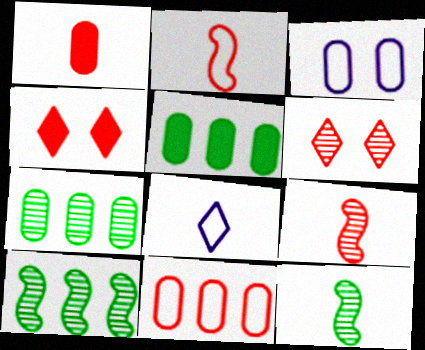[[1, 3, 7], 
[1, 8, 12], 
[4, 9, 11]]